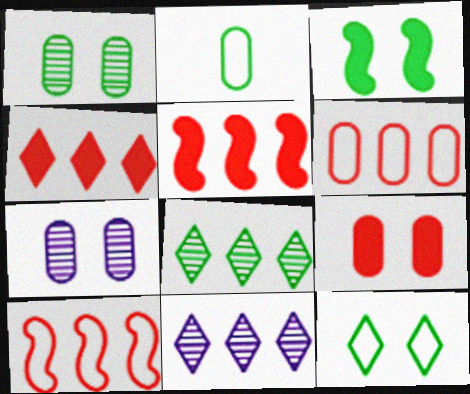[[1, 3, 12], 
[2, 3, 8]]